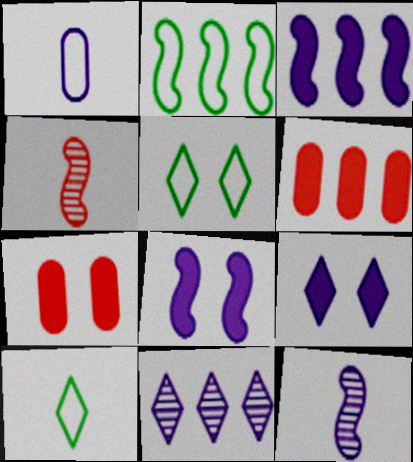[[1, 8, 11], 
[2, 4, 8], 
[2, 6, 11], 
[5, 6, 12]]